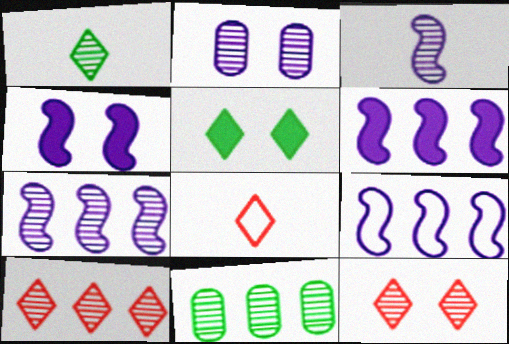[[3, 4, 9], 
[3, 11, 12], 
[4, 8, 11], 
[6, 7, 9], 
[7, 10, 11]]